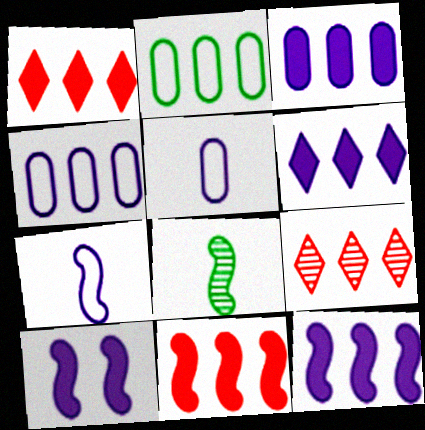[[2, 9, 12], 
[3, 6, 12]]